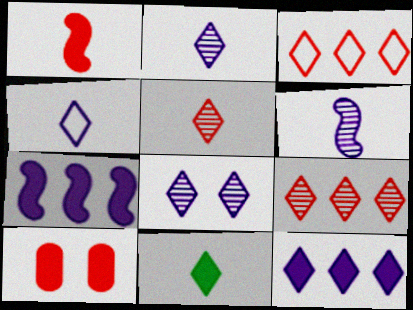[[3, 8, 11], 
[4, 5, 11], 
[4, 8, 12], 
[7, 10, 11]]